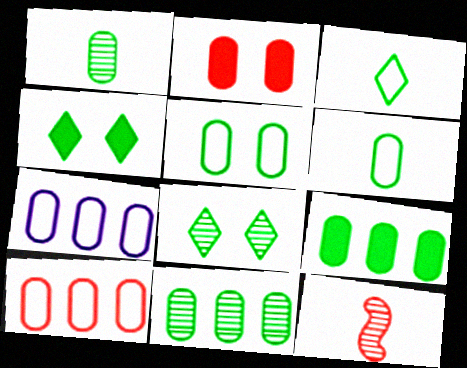[[1, 2, 7], 
[1, 5, 9], 
[4, 7, 12]]